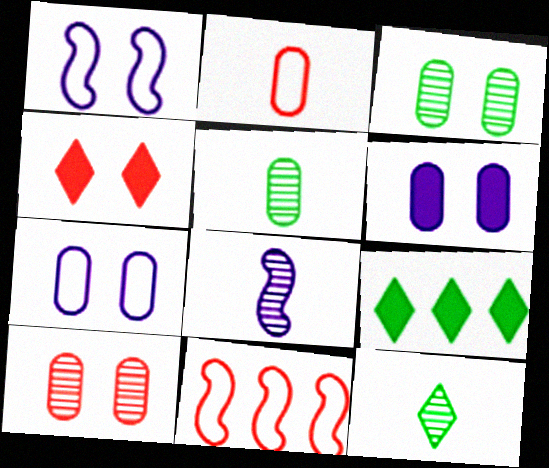[[1, 3, 4], 
[6, 11, 12]]